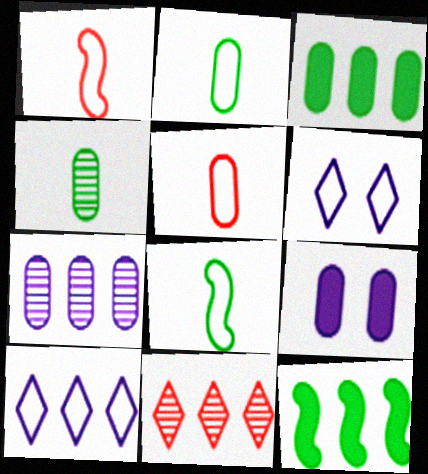[[8, 9, 11]]